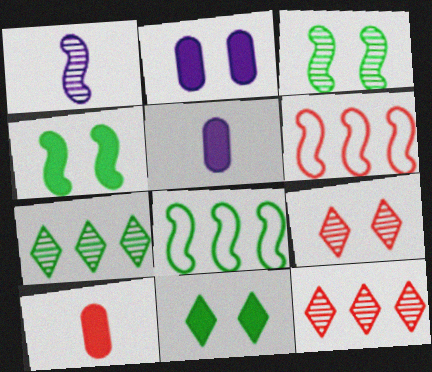[[1, 4, 6], 
[5, 8, 9], 
[6, 9, 10]]